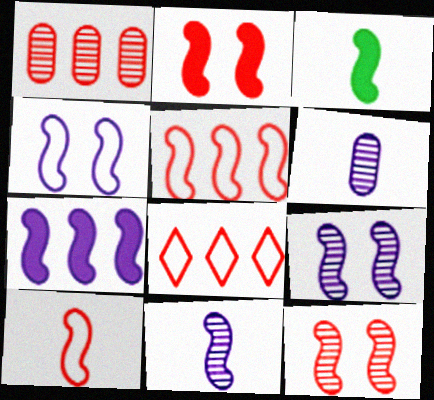[[2, 3, 7], 
[3, 5, 9], 
[3, 10, 11], 
[4, 7, 11]]